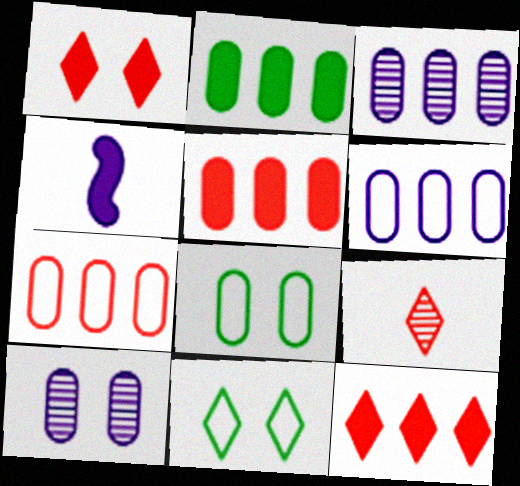[[1, 2, 4], 
[2, 3, 7]]